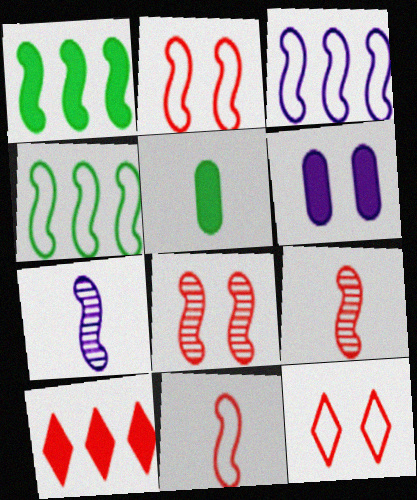[[1, 2, 7]]